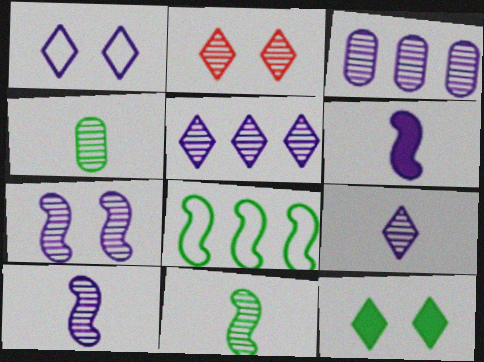[[1, 2, 12], 
[1, 3, 6], 
[2, 3, 11], 
[3, 7, 9], 
[4, 8, 12]]